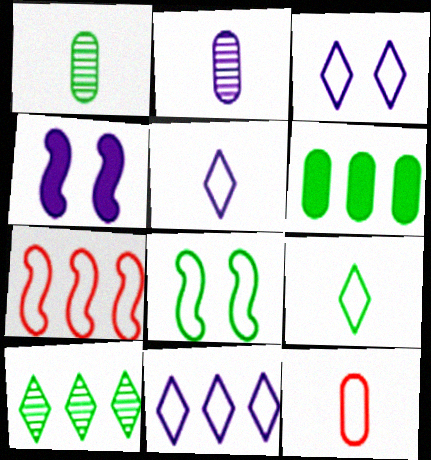[[2, 4, 11], 
[3, 5, 11], 
[4, 10, 12], 
[8, 11, 12]]